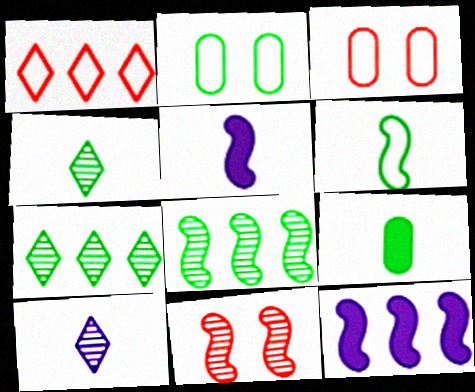[[3, 4, 12], 
[3, 5, 7], 
[4, 6, 9], 
[6, 11, 12]]